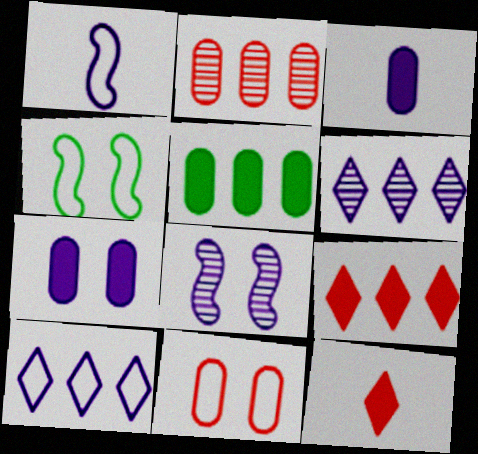[[1, 6, 7], 
[3, 8, 10]]